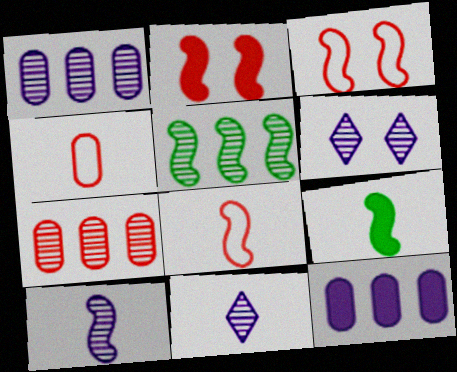[[1, 6, 10], 
[4, 9, 11], 
[8, 9, 10]]